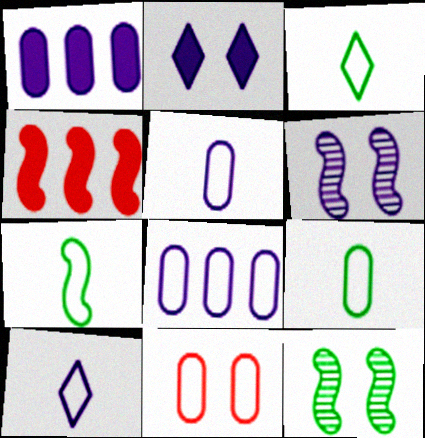[[1, 6, 10], 
[2, 11, 12], 
[3, 7, 9], 
[4, 6, 7], 
[8, 9, 11]]